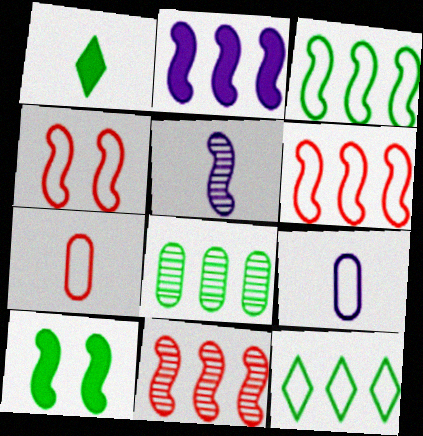[[1, 5, 7], 
[2, 3, 11], 
[4, 9, 12], 
[5, 6, 10]]